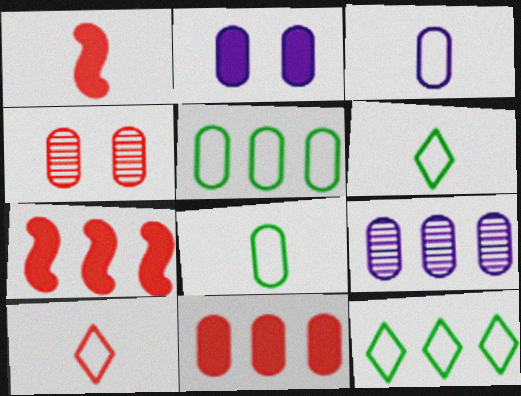[[2, 3, 9], 
[4, 7, 10], 
[5, 9, 11], 
[7, 9, 12]]